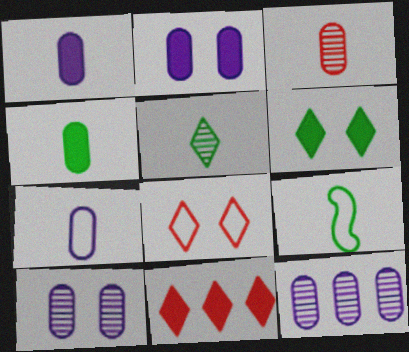[[2, 7, 12], 
[3, 4, 7], 
[4, 5, 9], 
[9, 10, 11]]